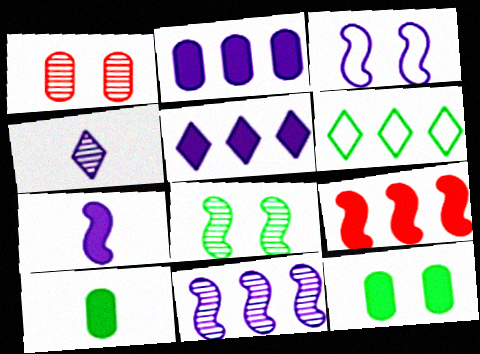[[1, 6, 7], 
[2, 3, 4], 
[3, 7, 11], 
[6, 8, 10]]